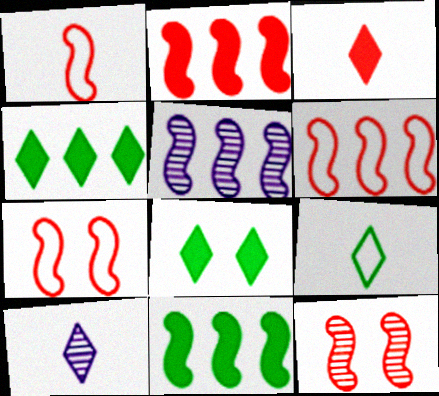[[1, 2, 12], 
[1, 6, 7], 
[3, 9, 10], 
[5, 6, 11]]